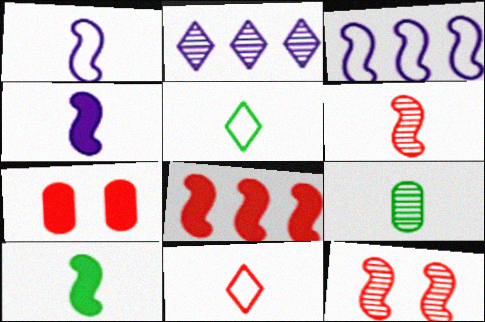[[1, 6, 10], 
[2, 9, 12], 
[3, 10, 12], 
[4, 9, 11], 
[5, 9, 10]]